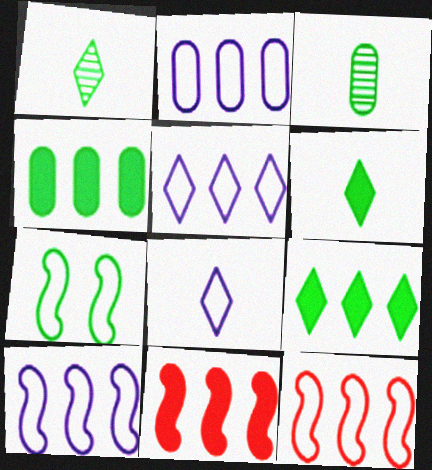[[1, 4, 7], 
[2, 5, 10], 
[3, 7, 9]]